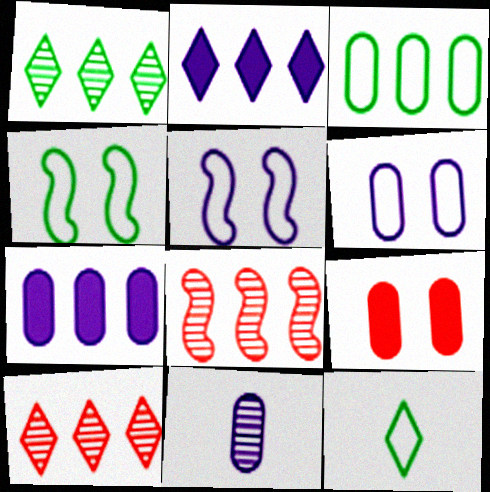[[2, 3, 8], 
[2, 5, 11], 
[3, 4, 12], 
[3, 9, 11], 
[6, 7, 11]]